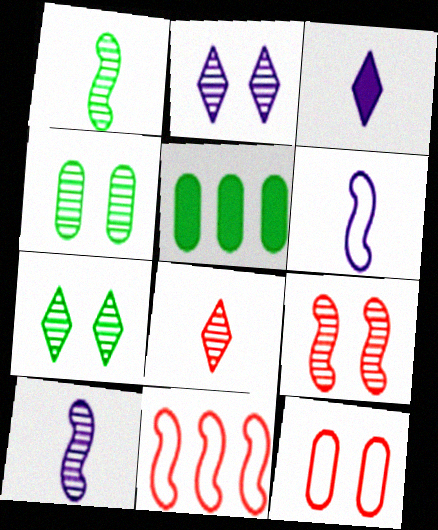[[2, 4, 9], 
[3, 4, 11]]